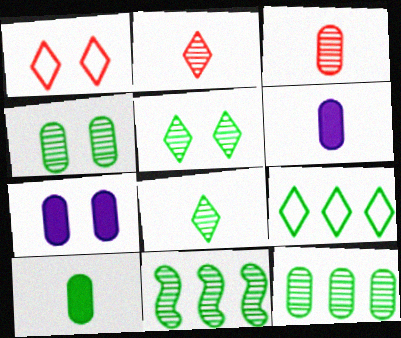[[1, 6, 11], 
[4, 8, 11]]